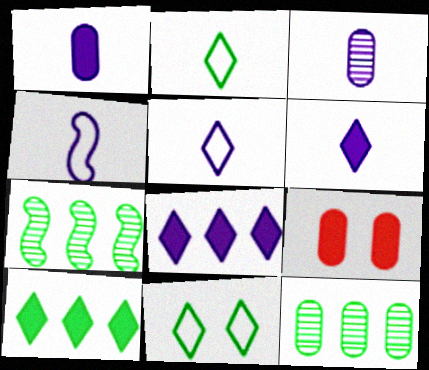[[3, 4, 6], 
[5, 7, 9]]